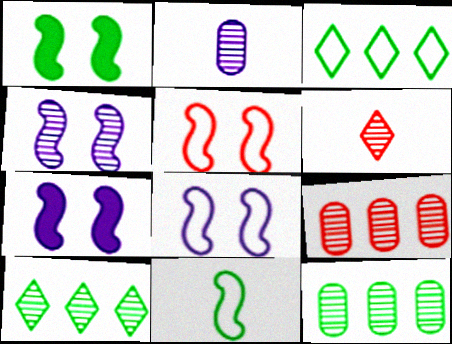[[1, 4, 5], 
[4, 6, 12], 
[4, 7, 8]]